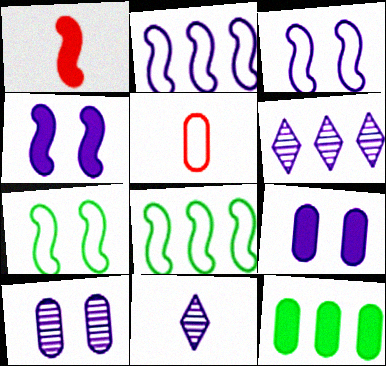[[2, 9, 11], 
[5, 10, 12]]